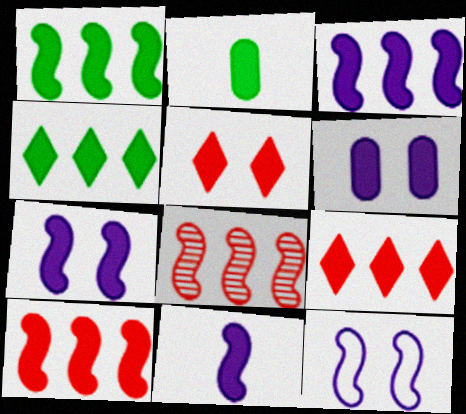[[1, 3, 10], 
[2, 3, 5], 
[2, 7, 9], 
[3, 7, 11]]